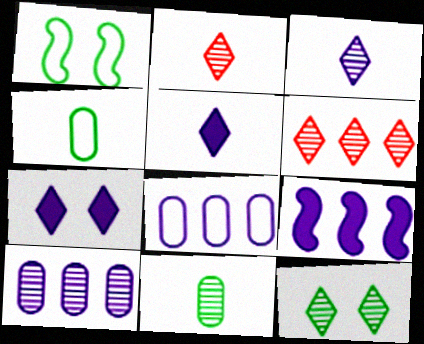[[3, 6, 12]]